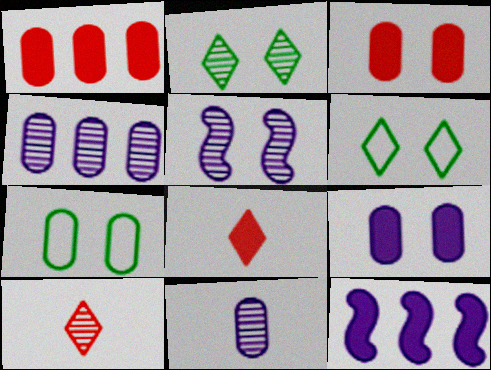[[1, 7, 11], 
[3, 5, 6], 
[7, 10, 12]]